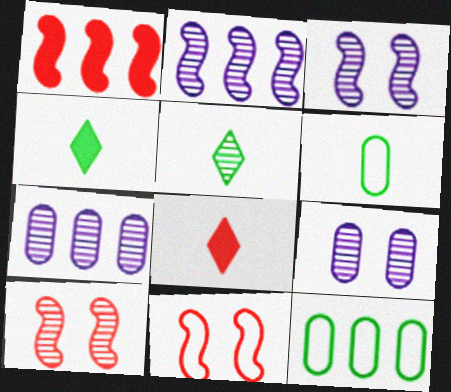[[3, 8, 12], 
[4, 7, 11], 
[5, 7, 10]]